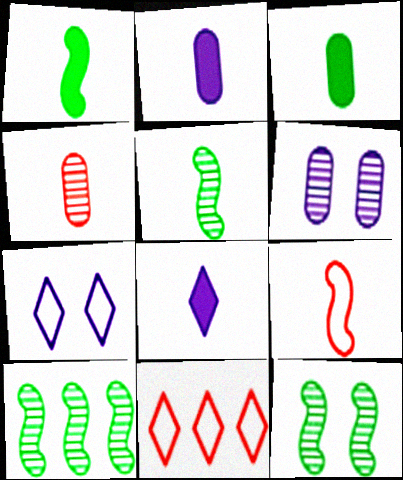[[1, 6, 11], 
[2, 11, 12], 
[5, 10, 12]]